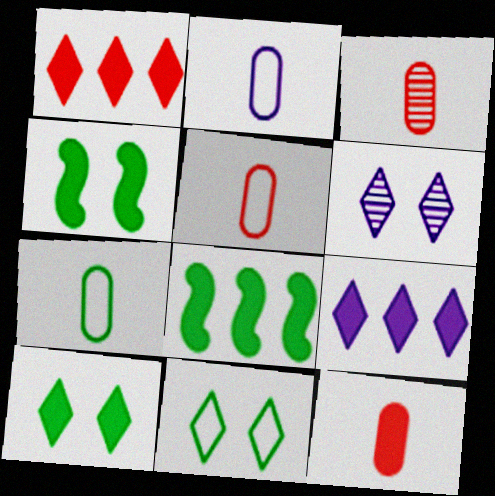[[2, 5, 7], 
[3, 5, 12], 
[4, 9, 12], 
[5, 6, 8]]